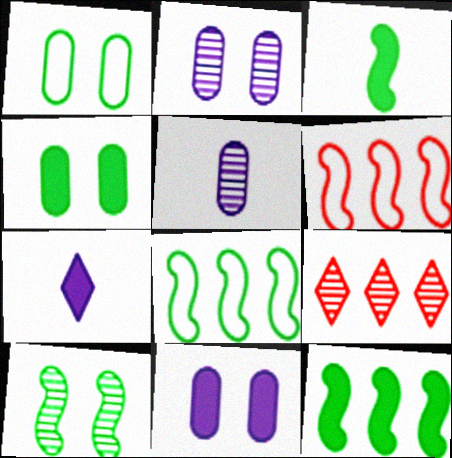[[3, 8, 10], 
[5, 9, 10]]